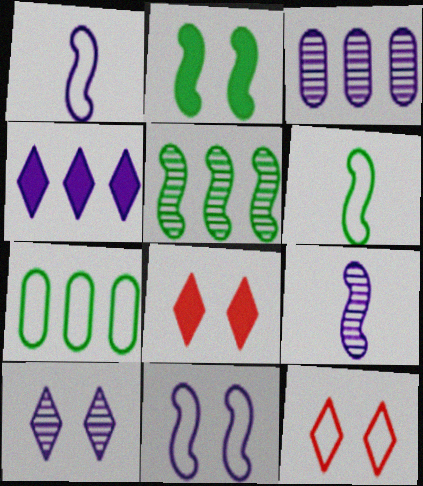[[1, 7, 12], 
[2, 5, 6], 
[3, 6, 8], 
[3, 9, 10], 
[7, 8, 9]]